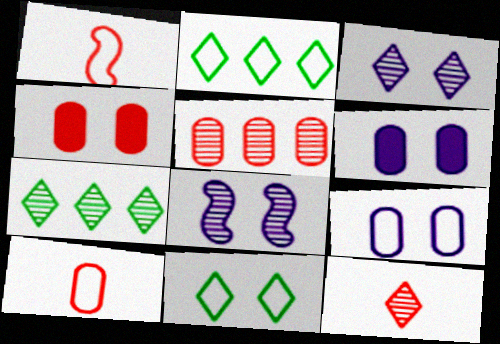[[1, 2, 9], 
[1, 6, 7], 
[3, 7, 12], 
[4, 5, 10], 
[4, 8, 11]]